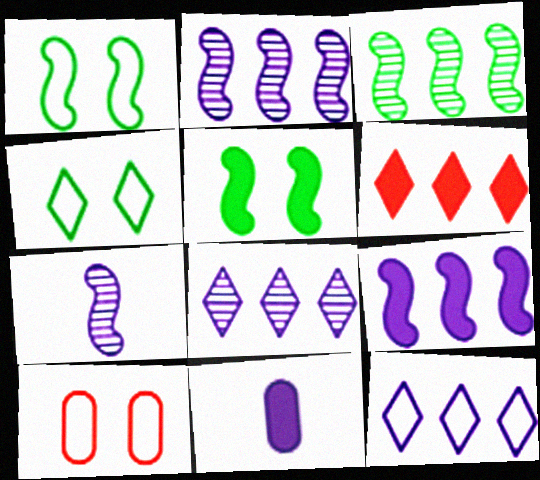[[5, 6, 11]]